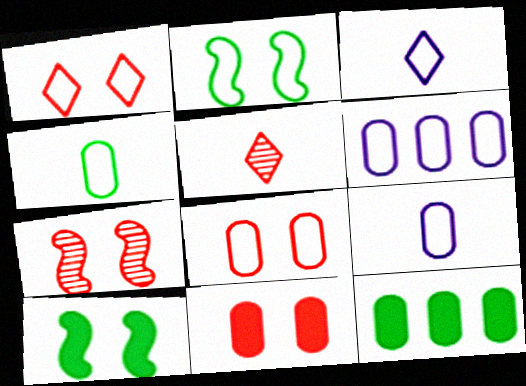[[1, 7, 11], 
[3, 7, 12], 
[4, 6, 8], 
[5, 6, 10]]